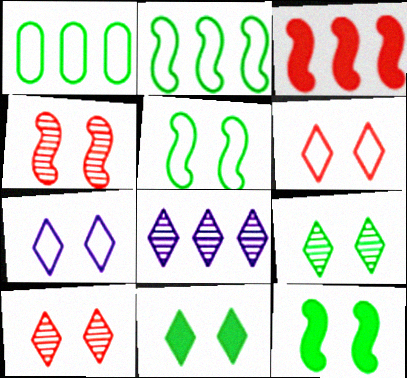[[1, 3, 8], 
[7, 10, 11]]